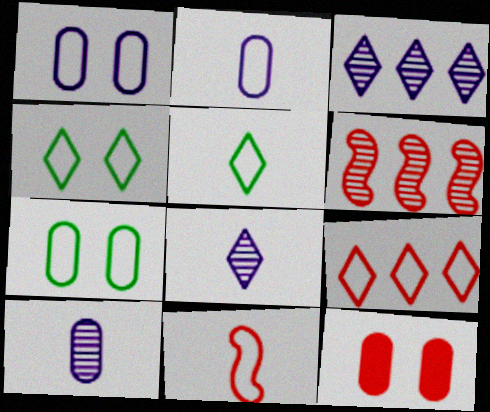[[2, 5, 11]]